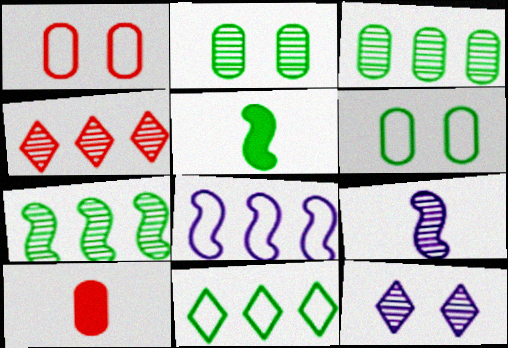[[2, 4, 9], 
[2, 5, 11]]